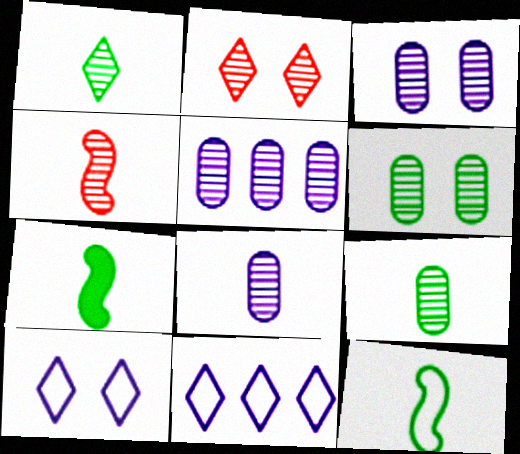[[1, 4, 8], 
[3, 5, 8]]